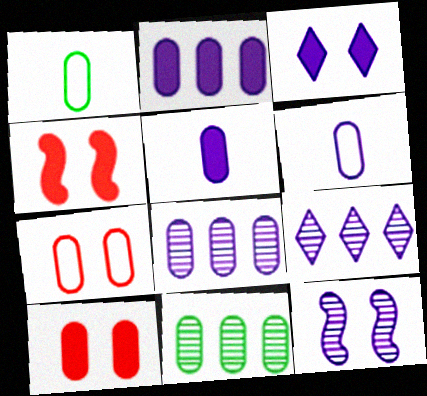[[1, 4, 9], 
[1, 8, 10], 
[5, 7, 11], 
[6, 10, 11]]